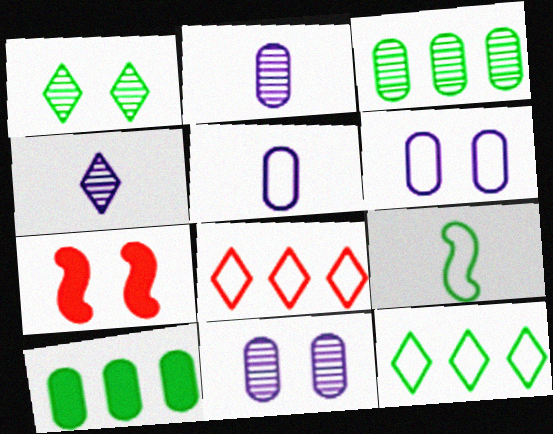[[1, 6, 7], 
[1, 9, 10], 
[2, 7, 12], 
[6, 8, 9]]